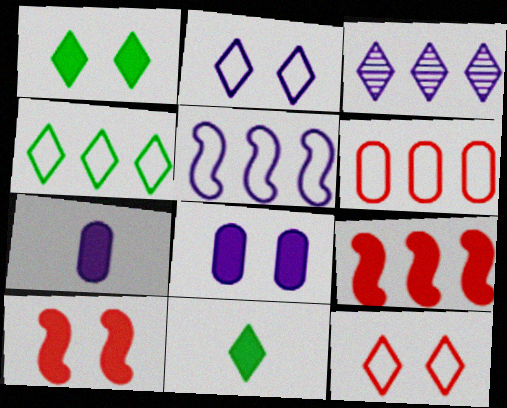[[1, 7, 9], 
[1, 8, 10], 
[3, 11, 12], 
[4, 5, 6], 
[8, 9, 11]]